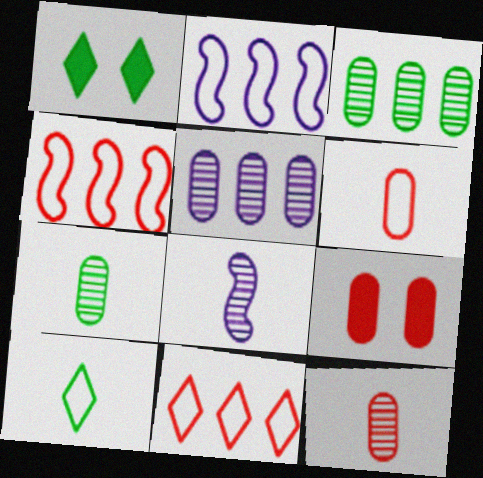[[1, 2, 12]]